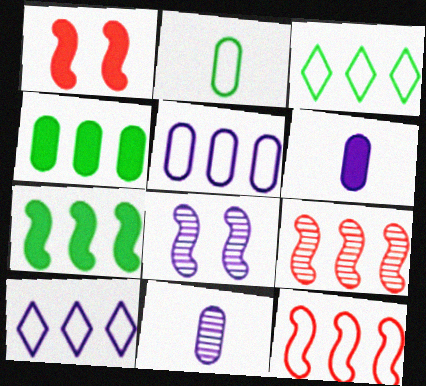[[1, 3, 11], 
[3, 5, 12], 
[4, 9, 10], 
[6, 8, 10]]